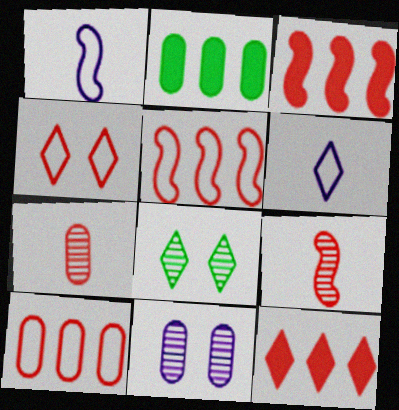[[3, 4, 7], 
[6, 8, 12]]